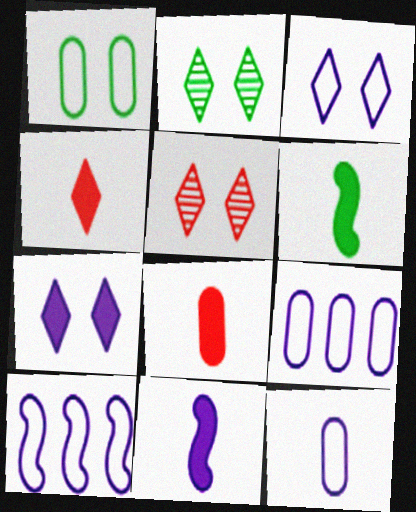[[2, 8, 10], 
[3, 10, 12], 
[5, 6, 9]]